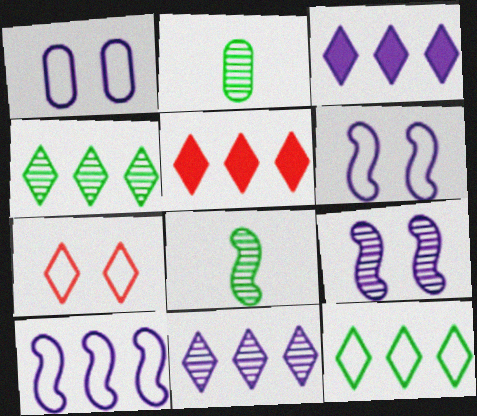[[1, 5, 8], 
[2, 5, 6], 
[5, 11, 12]]